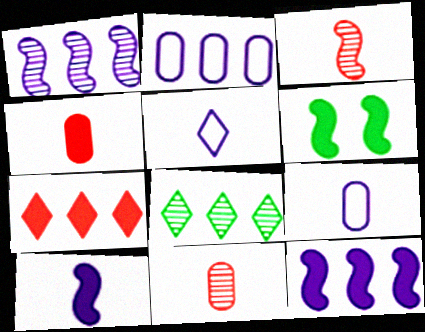[]